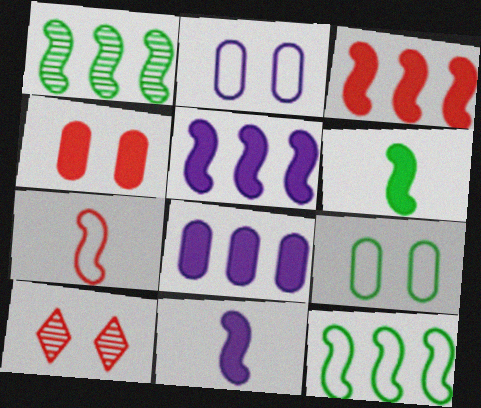[]